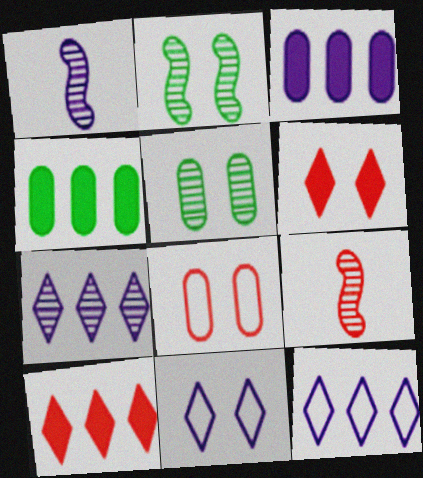[[1, 3, 11], 
[4, 9, 11], 
[5, 7, 9], 
[8, 9, 10]]